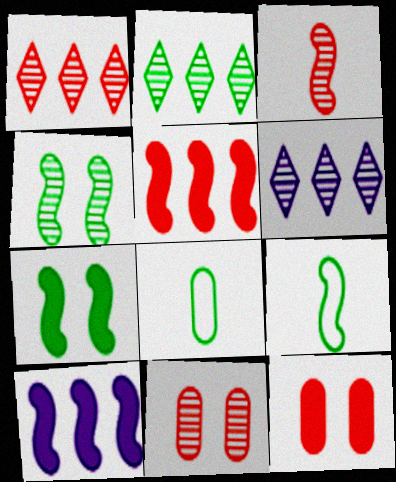[[1, 2, 6], 
[1, 3, 11], 
[2, 7, 8], 
[6, 9, 12]]